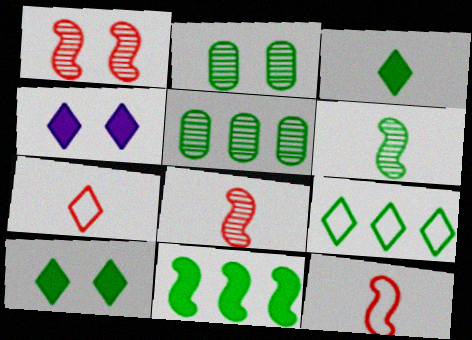[[4, 5, 12], 
[5, 9, 11]]